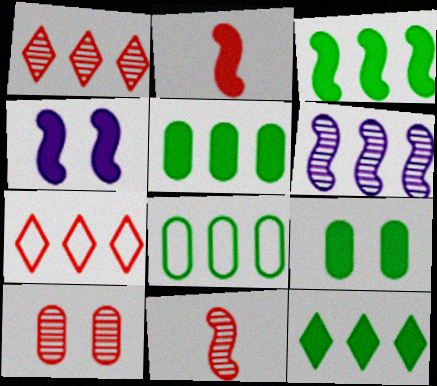[[1, 10, 11], 
[2, 3, 4], 
[2, 7, 10], 
[3, 5, 12], 
[5, 6, 7]]